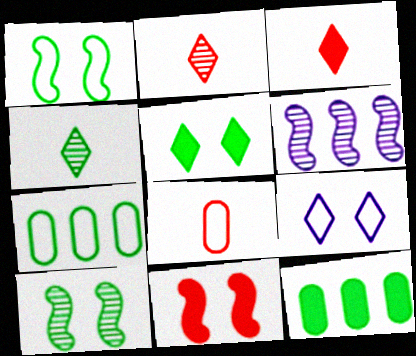[[1, 4, 12], 
[5, 6, 8]]